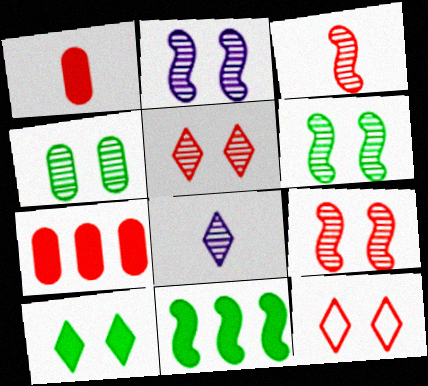[[2, 4, 5], 
[2, 6, 9], 
[3, 7, 12]]